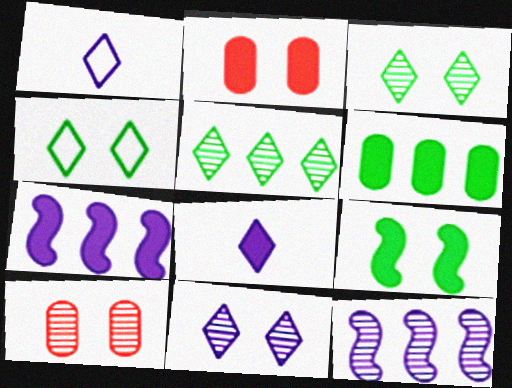[]